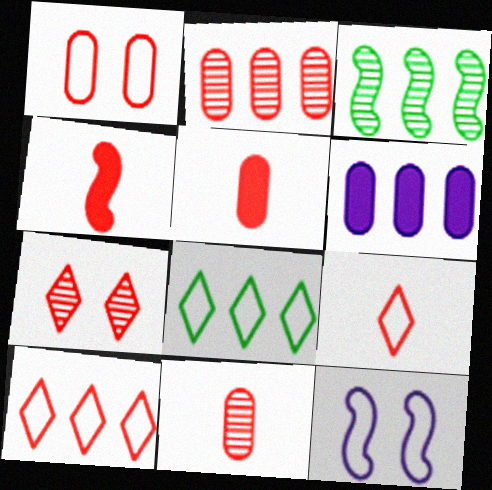[[1, 2, 5], 
[3, 4, 12], 
[3, 6, 10], 
[4, 9, 11]]